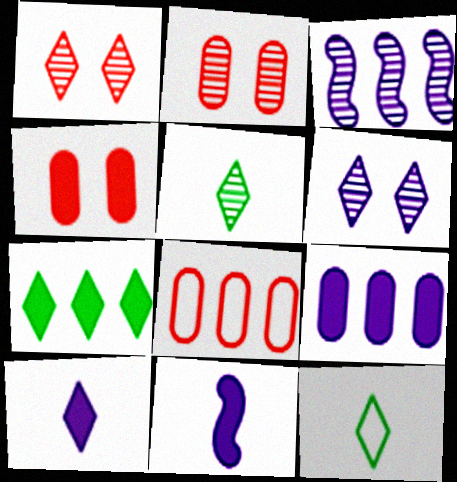[[2, 3, 5], 
[3, 4, 12], 
[3, 7, 8], 
[4, 7, 11]]